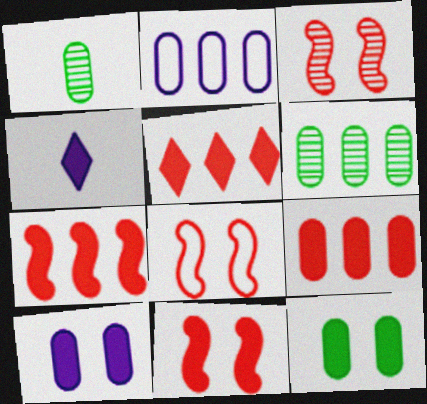[[2, 6, 9], 
[3, 8, 11], 
[4, 6, 8], 
[4, 7, 12], 
[5, 7, 9]]